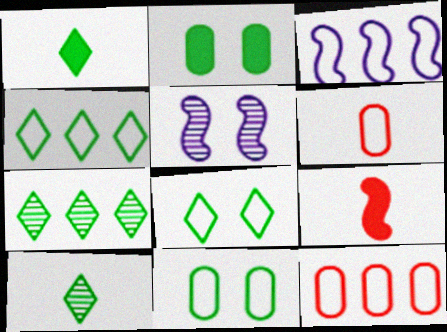[[1, 5, 12], 
[1, 7, 8], 
[3, 4, 12], 
[3, 6, 8]]